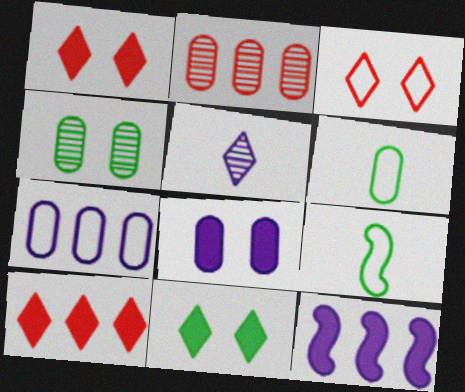[[2, 6, 8], 
[3, 7, 9]]